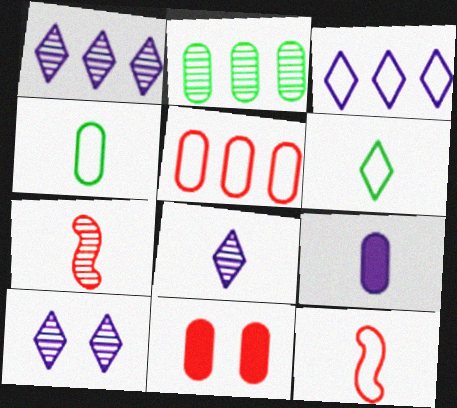[[1, 8, 10], 
[2, 7, 10], 
[6, 7, 9]]